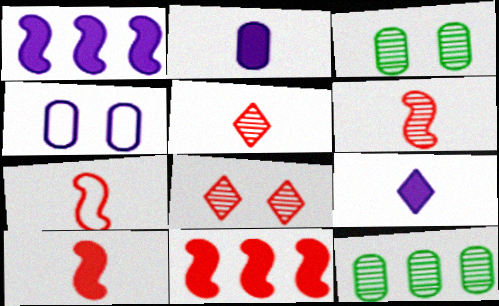[[6, 7, 10]]